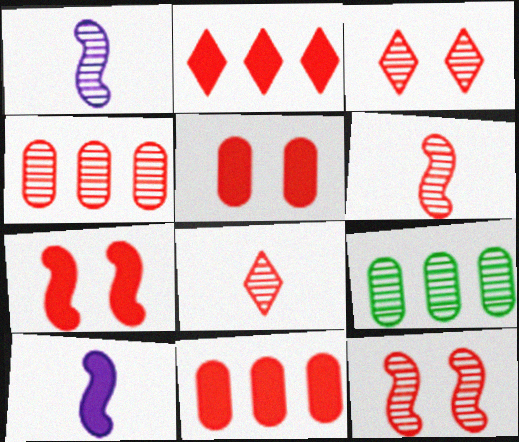[[1, 3, 9], 
[3, 4, 6], 
[4, 8, 12]]